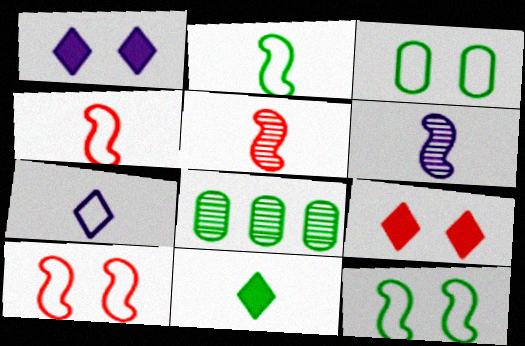[[1, 4, 8], 
[8, 11, 12]]